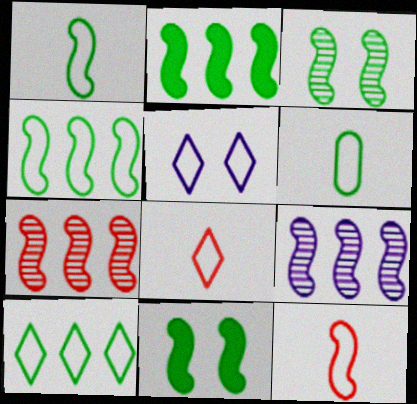[[1, 2, 3], 
[5, 8, 10], 
[9, 11, 12]]